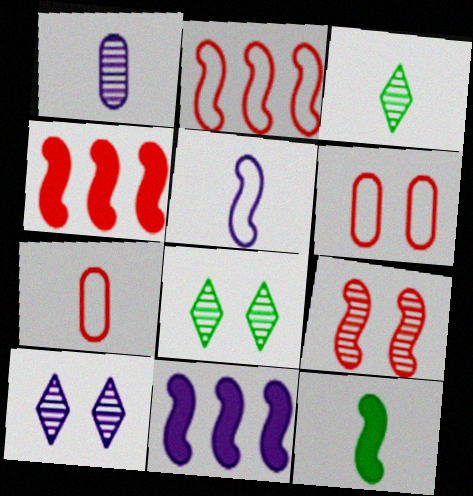[[3, 6, 11], 
[7, 8, 11]]